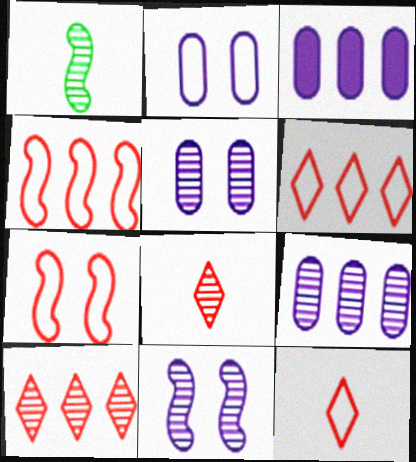[[1, 5, 10]]